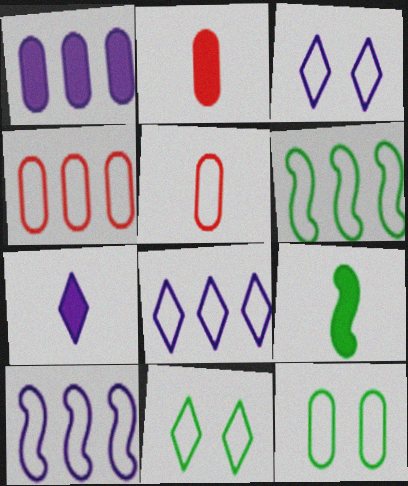[[2, 7, 9], 
[3, 5, 6], 
[4, 6, 8], 
[5, 10, 11]]